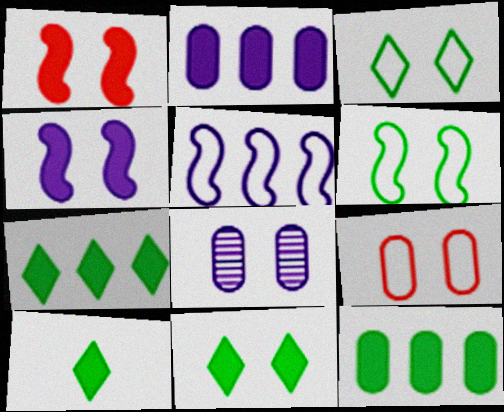[[1, 2, 10], 
[1, 3, 8], 
[7, 10, 11]]